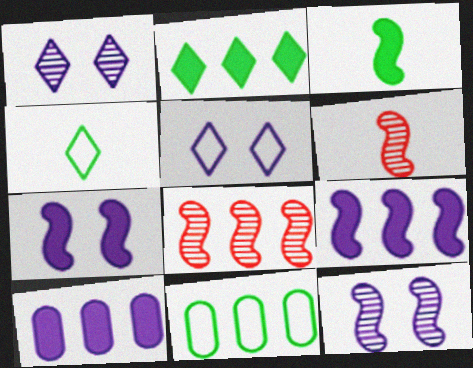[]